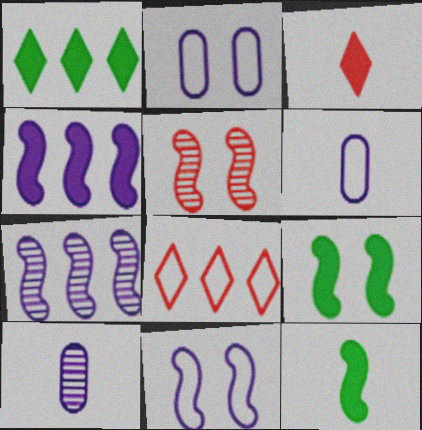[[1, 5, 6], 
[5, 9, 11], 
[8, 9, 10]]